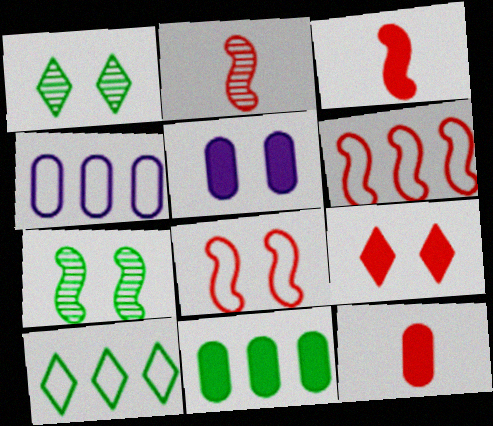[[1, 3, 4], 
[1, 5, 8], 
[2, 5, 10], 
[4, 6, 10], 
[5, 11, 12]]